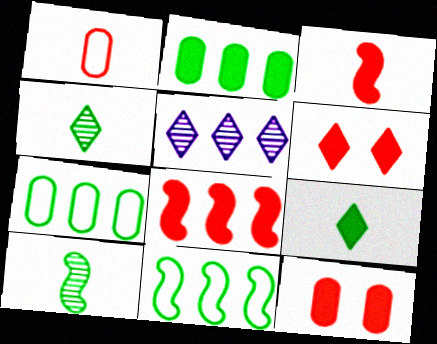[[5, 7, 8]]